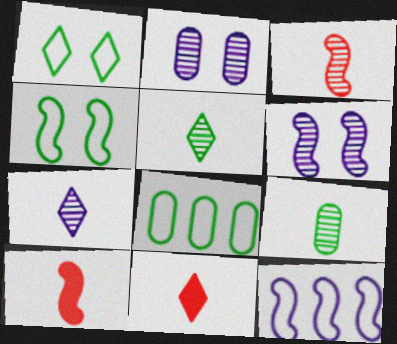[[3, 7, 9], 
[6, 8, 11]]